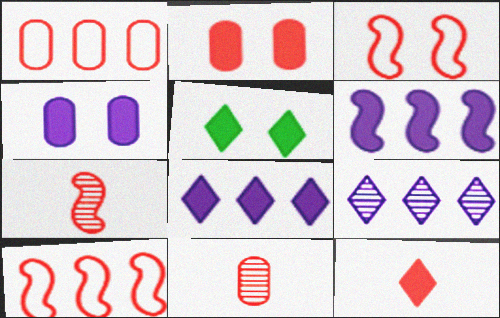[[1, 2, 11], 
[5, 8, 12]]